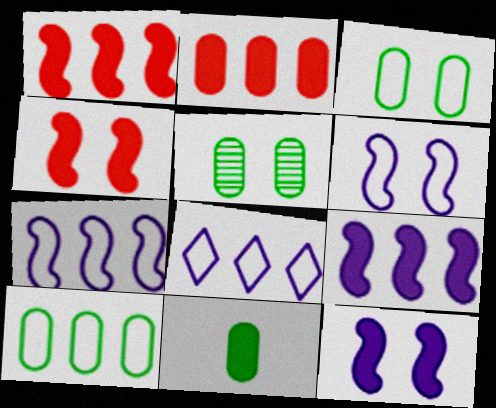[[5, 10, 11]]